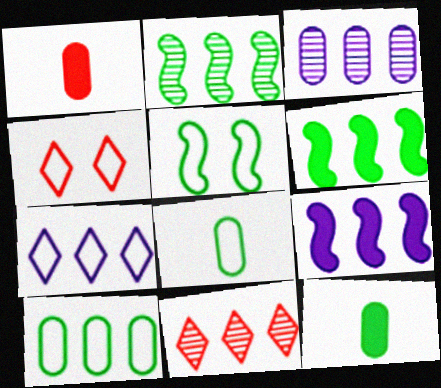[[2, 3, 11], 
[3, 7, 9], 
[9, 10, 11]]